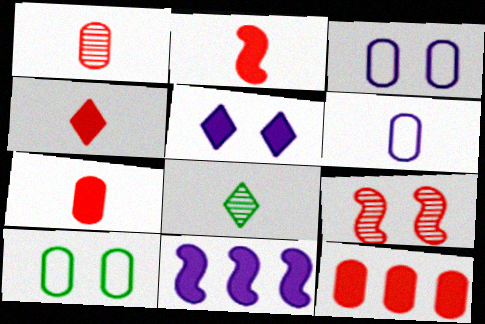[[2, 4, 7], 
[2, 6, 8], 
[5, 9, 10]]